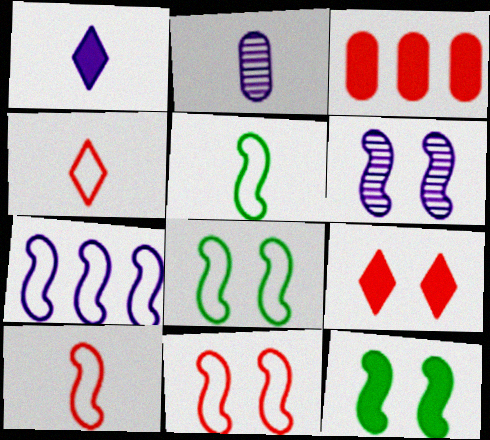[[1, 3, 12], 
[5, 7, 11], 
[6, 11, 12], 
[7, 8, 10]]